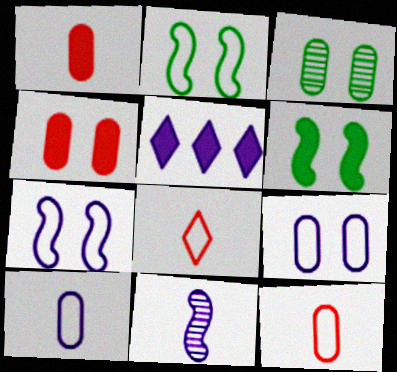[[1, 5, 6], 
[3, 4, 9], 
[5, 9, 11]]